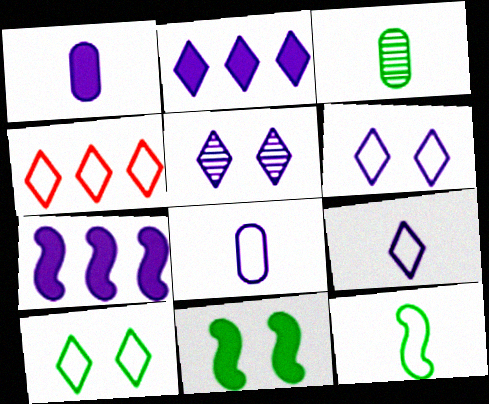[[2, 5, 9], 
[4, 9, 10], 
[5, 7, 8]]